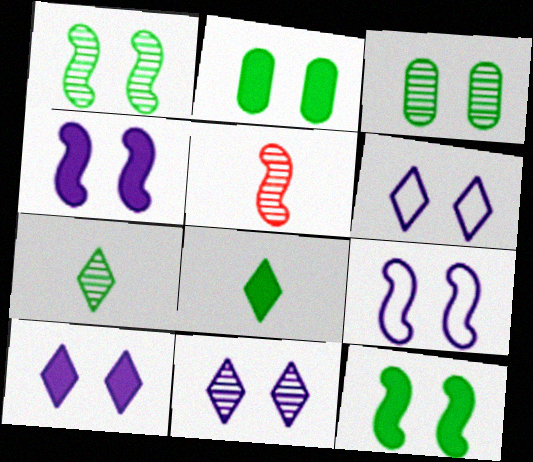[[6, 10, 11]]